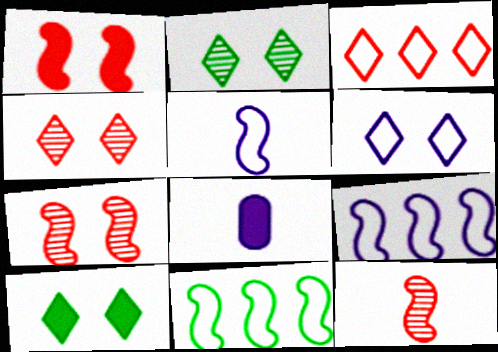[[4, 6, 10], 
[4, 8, 11]]